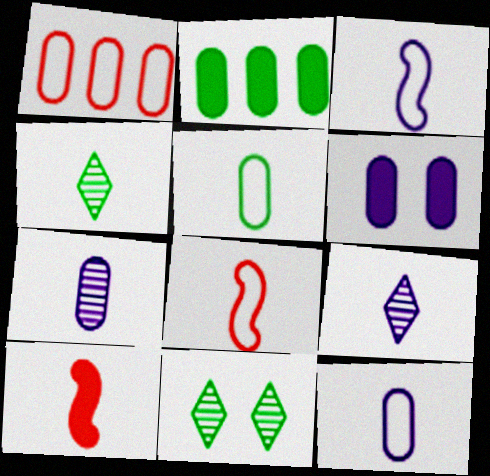[[4, 10, 12], 
[5, 9, 10]]